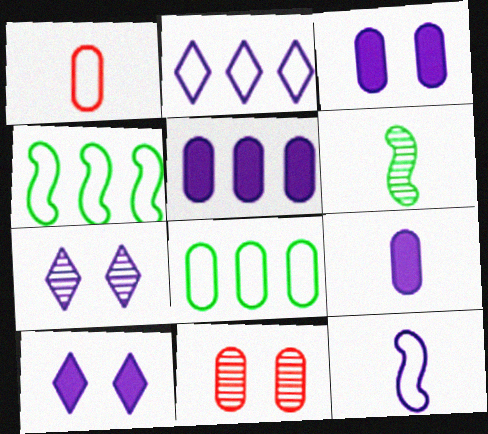[[3, 5, 9], 
[5, 7, 12], 
[8, 9, 11]]